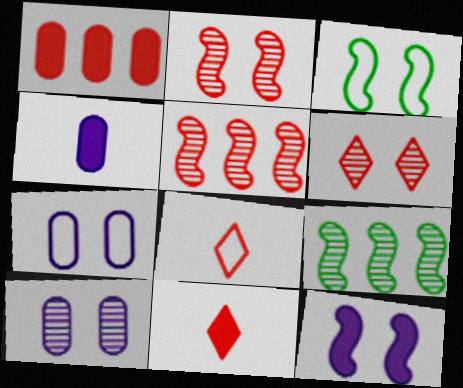[[1, 2, 8], 
[2, 3, 12], 
[7, 9, 11]]